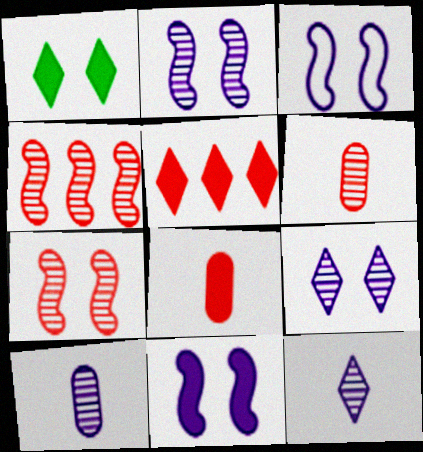[[2, 3, 11]]